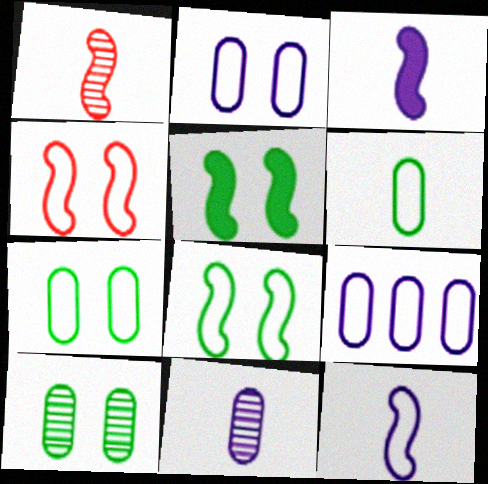[]